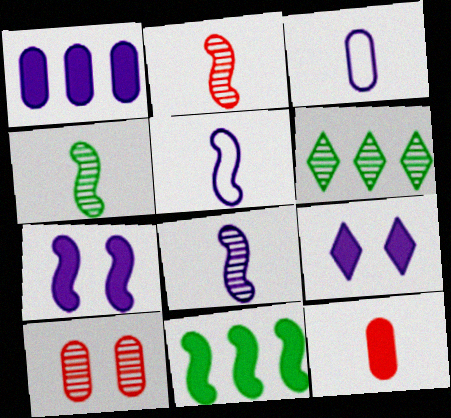[[2, 4, 8], 
[6, 8, 10], 
[9, 11, 12]]